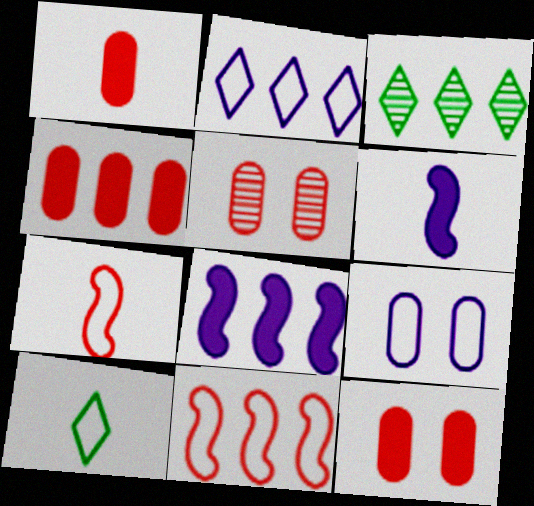[[1, 4, 12], 
[5, 8, 10], 
[9, 10, 11]]